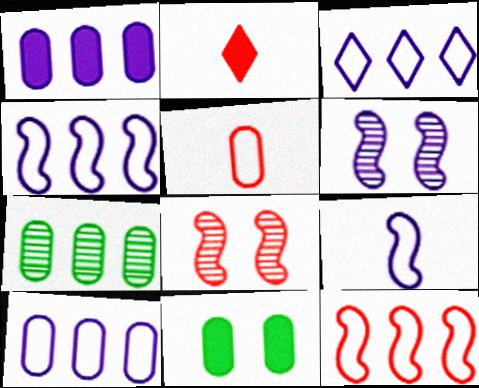[[3, 4, 10]]